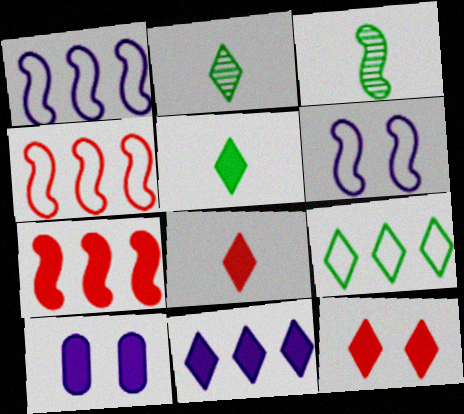[[2, 4, 10], 
[3, 6, 7], 
[5, 7, 10], 
[5, 11, 12]]